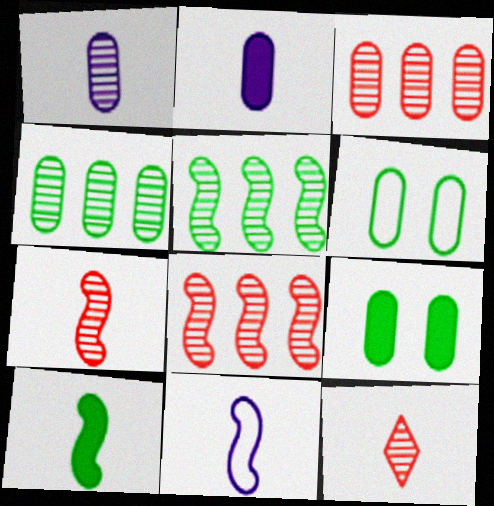[[2, 3, 6], 
[7, 10, 11]]